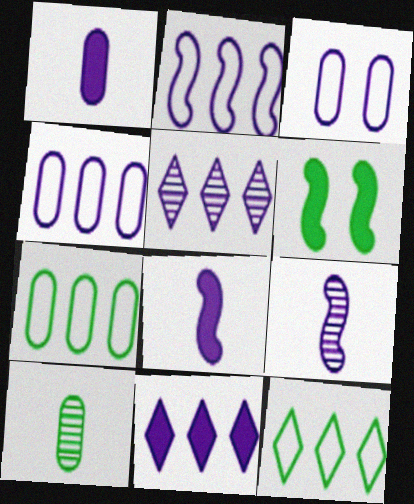[[3, 5, 8], 
[3, 9, 11], 
[6, 10, 12]]